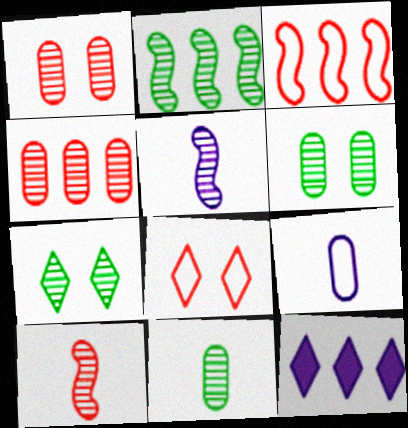[[2, 7, 11], 
[4, 5, 7]]